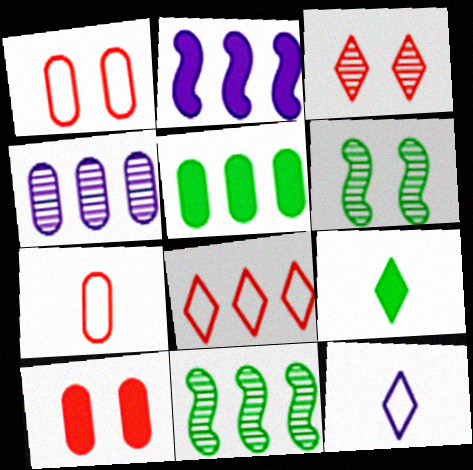[[2, 9, 10], 
[10, 11, 12]]